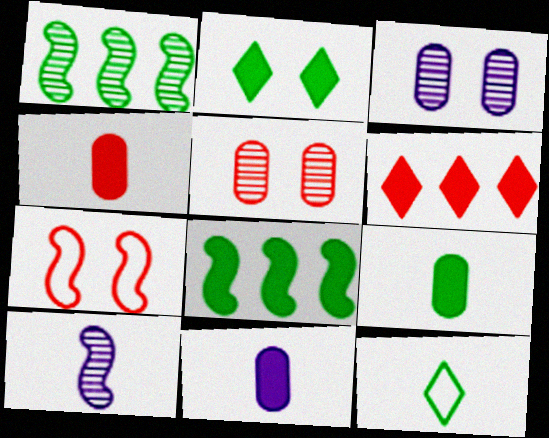[[2, 3, 7], 
[2, 8, 9], 
[4, 9, 11], 
[4, 10, 12], 
[7, 8, 10]]